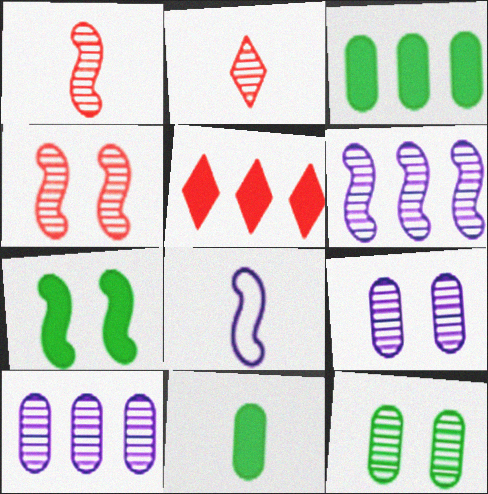[[2, 6, 12], 
[2, 8, 11], 
[5, 8, 12]]